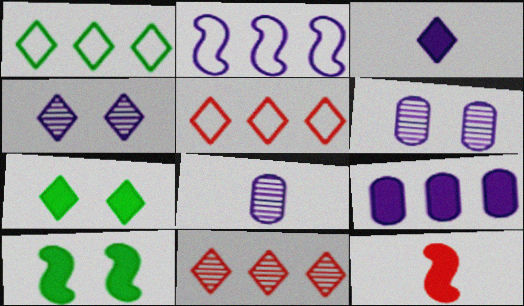[[1, 6, 12], 
[2, 3, 6], 
[5, 8, 10], 
[7, 9, 12]]